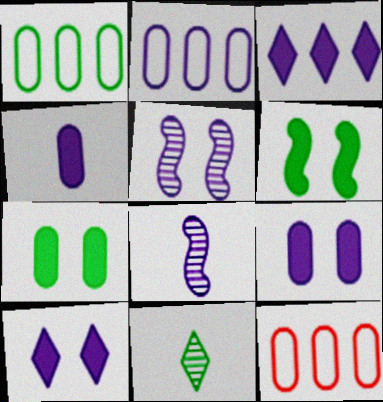[[1, 2, 12], 
[1, 6, 11], 
[2, 8, 10]]